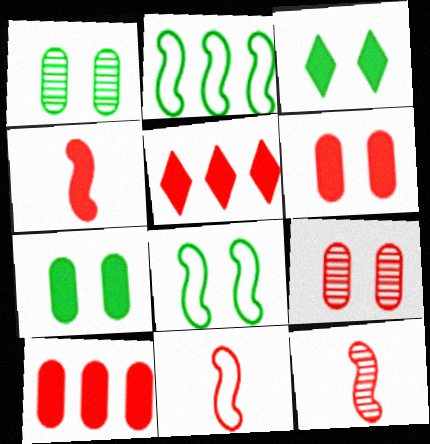[[1, 3, 8], 
[4, 5, 6], 
[4, 11, 12], 
[5, 9, 11]]